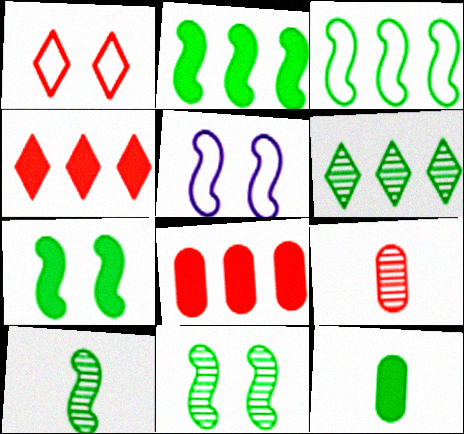[[3, 7, 10]]